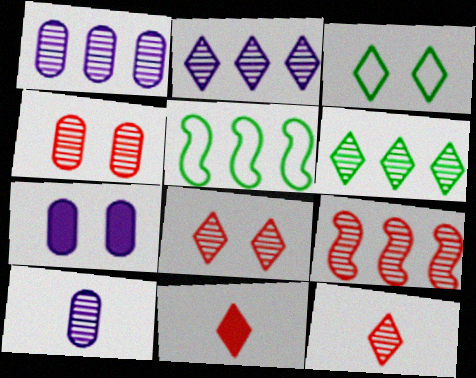[[1, 6, 9], 
[2, 3, 11], 
[4, 9, 12], 
[5, 7, 12]]